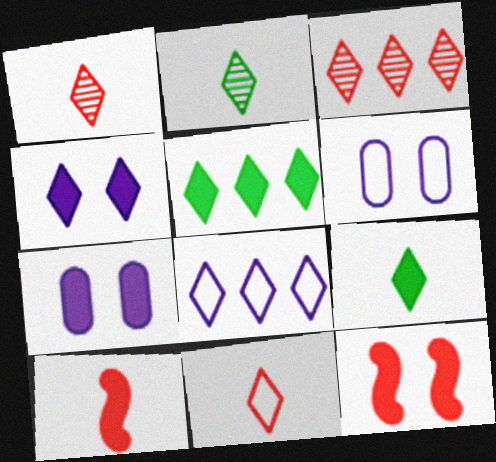[[3, 5, 8], 
[5, 7, 10]]